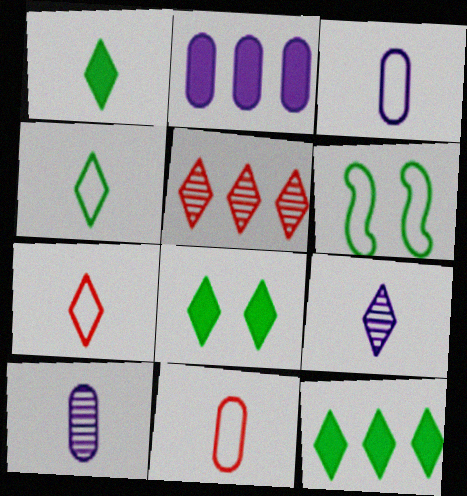[[1, 7, 9], 
[1, 8, 12]]